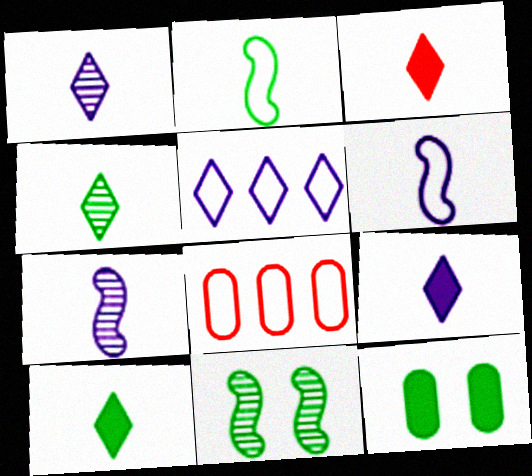[[3, 9, 10], 
[8, 9, 11]]